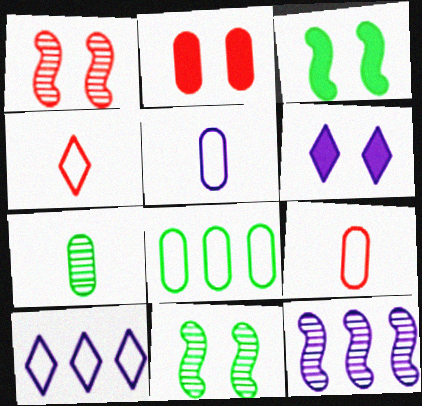[[2, 3, 6], 
[5, 6, 12]]